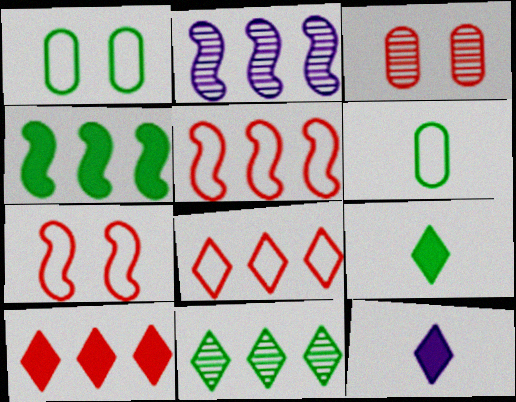[[2, 4, 5]]